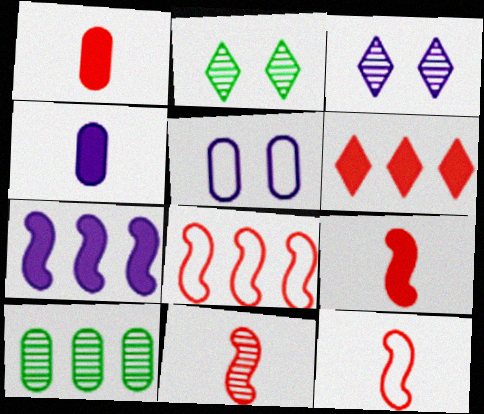[[1, 5, 10], 
[2, 4, 8], 
[3, 10, 11], 
[9, 11, 12]]